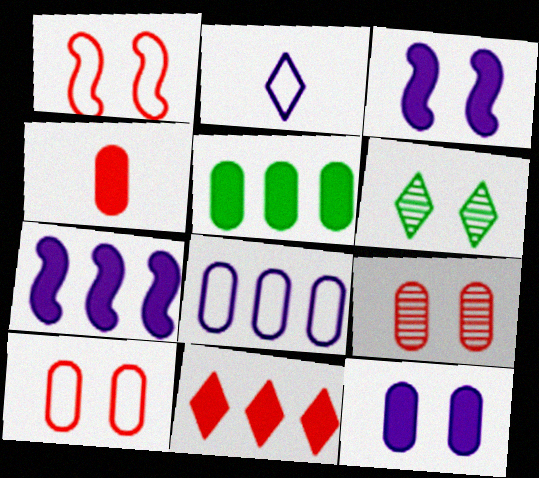[[1, 6, 12], 
[2, 6, 11], 
[3, 6, 10], 
[4, 5, 12], 
[5, 7, 11]]